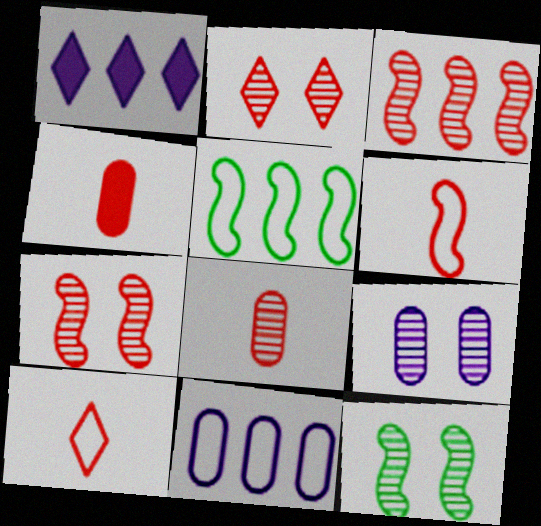[[2, 3, 8], 
[2, 9, 12]]